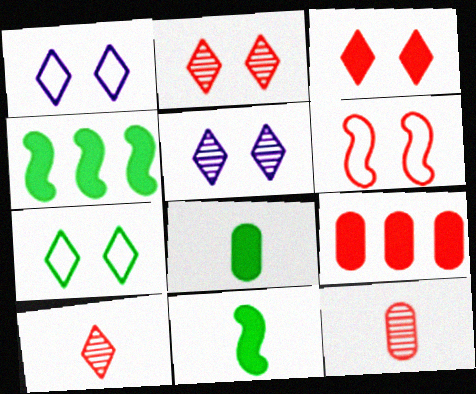[[1, 4, 12], 
[3, 5, 7], 
[6, 9, 10]]